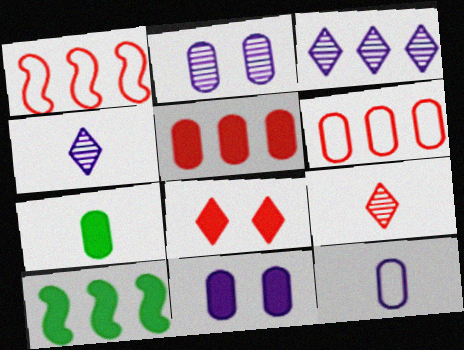[[2, 6, 7], 
[3, 6, 10], 
[5, 7, 11]]